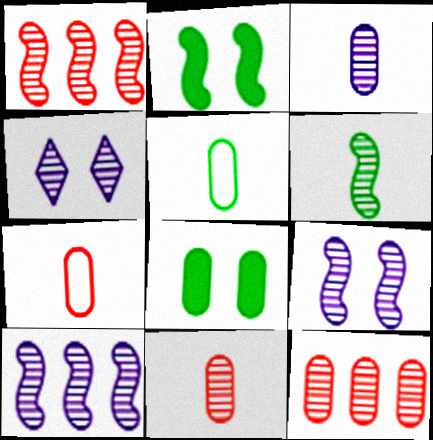[[1, 6, 9], 
[3, 4, 10], 
[4, 6, 12]]